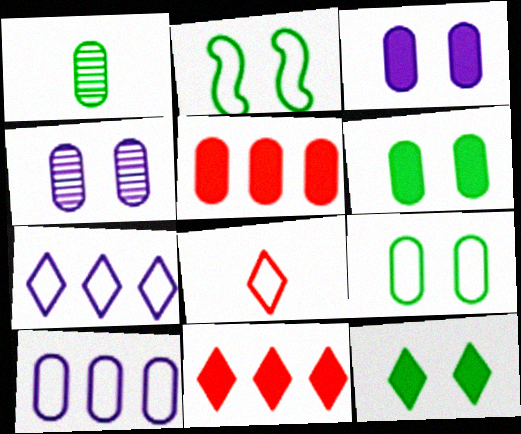[[2, 8, 10]]